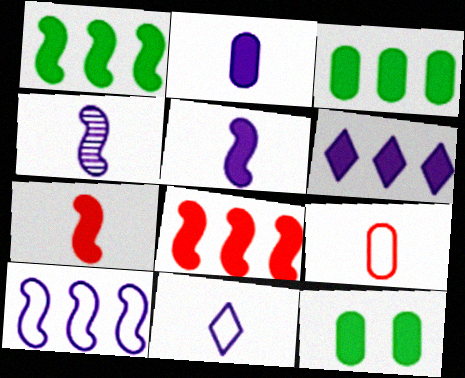[[2, 4, 11], 
[3, 6, 8], 
[6, 7, 12]]